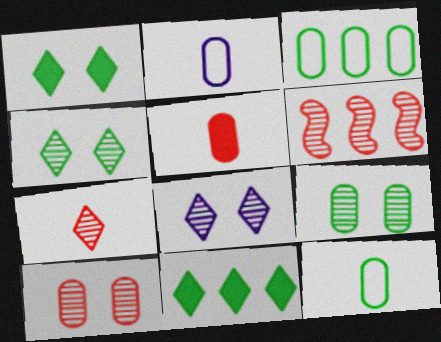[[1, 2, 6], 
[6, 7, 10]]